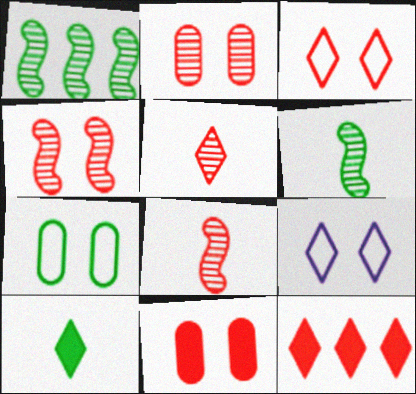[[1, 7, 10], 
[3, 4, 11], 
[3, 5, 12]]